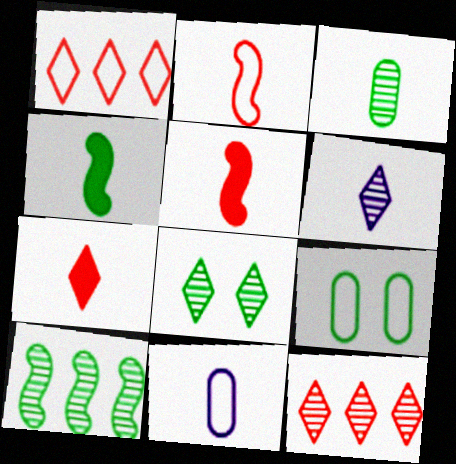[[3, 8, 10], 
[6, 8, 12]]